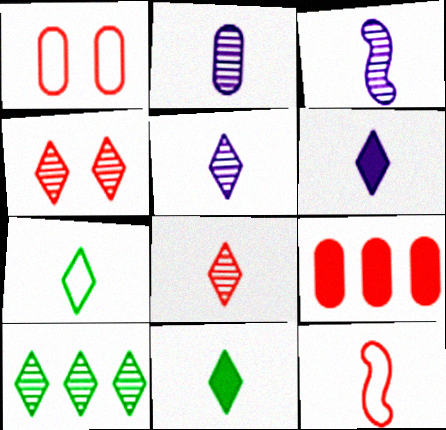[[2, 3, 5], 
[2, 11, 12], 
[4, 5, 10], 
[4, 9, 12], 
[6, 7, 8]]